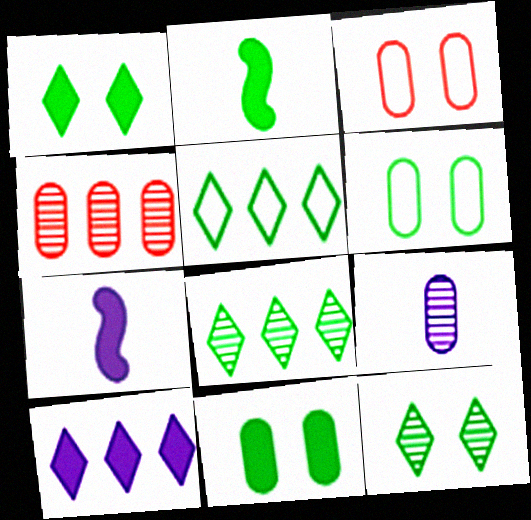[[2, 6, 8], 
[3, 7, 8]]